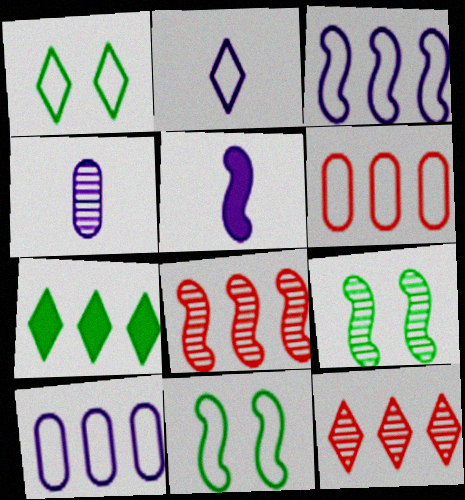[[2, 4, 5], 
[2, 6, 11], 
[4, 9, 12], 
[5, 8, 11], 
[7, 8, 10]]